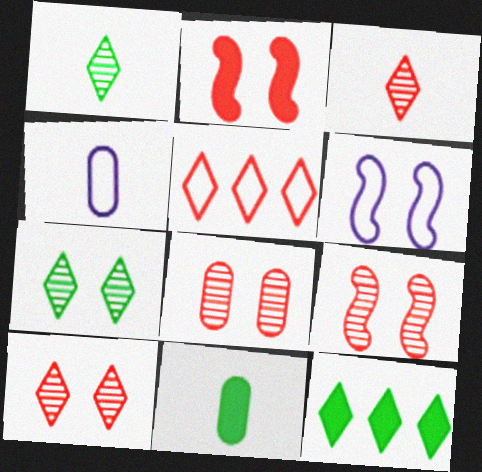[[4, 9, 12], 
[8, 9, 10]]